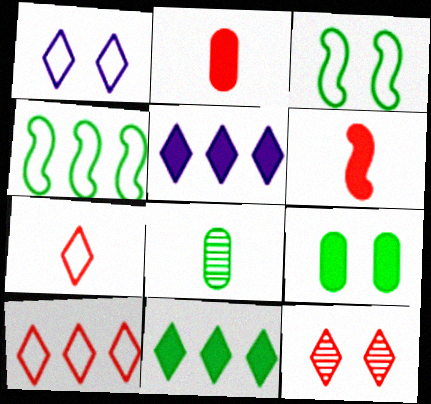[[3, 8, 11], 
[5, 6, 9]]